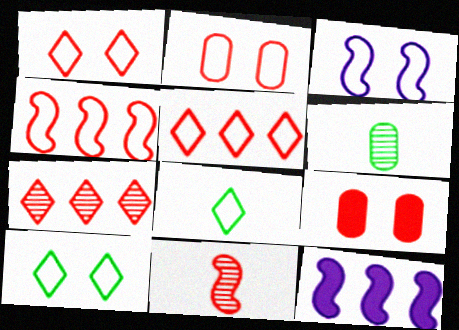[[1, 6, 12], 
[2, 3, 10], 
[5, 9, 11]]